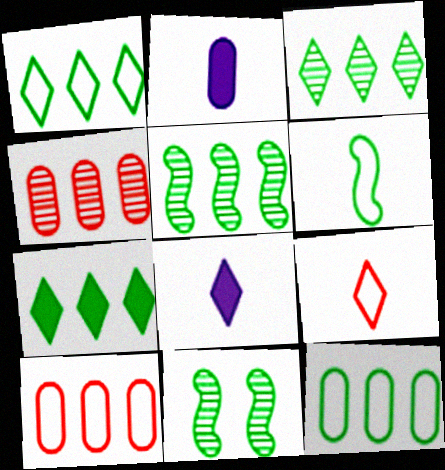[[1, 3, 7], 
[5, 7, 12], 
[8, 10, 11]]